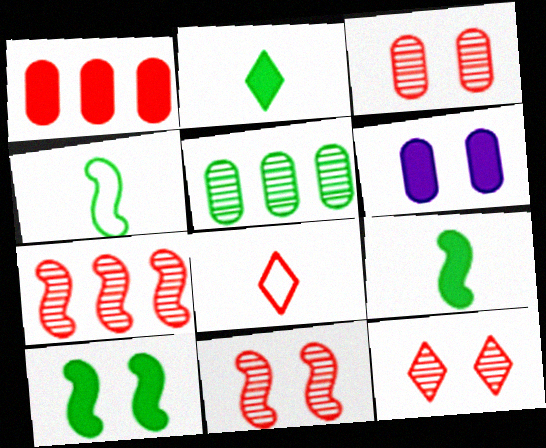[[1, 8, 11], 
[3, 11, 12]]